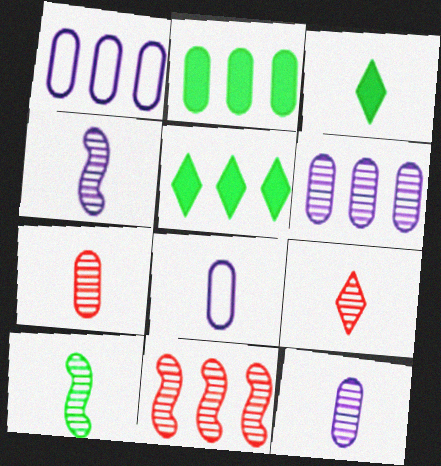[[1, 5, 11], 
[9, 10, 12]]